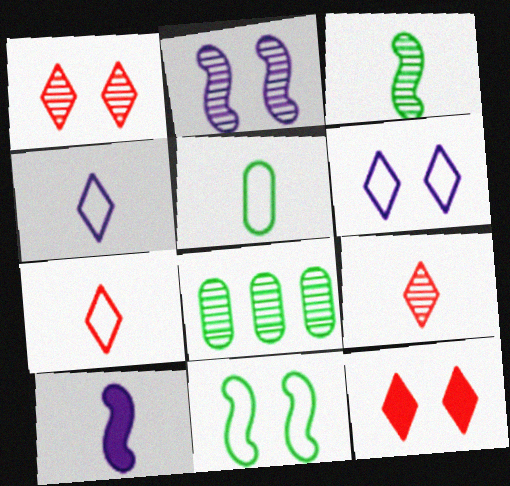[[2, 8, 9], 
[5, 9, 10]]